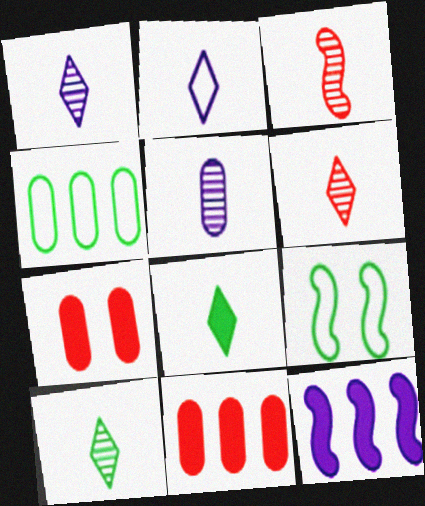[[1, 6, 10], 
[1, 9, 11], 
[2, 6, 8], 
[3, 5, 10], 
[3, 9, 12], 
[4, 5, 7], 
[7, 8, 12]]